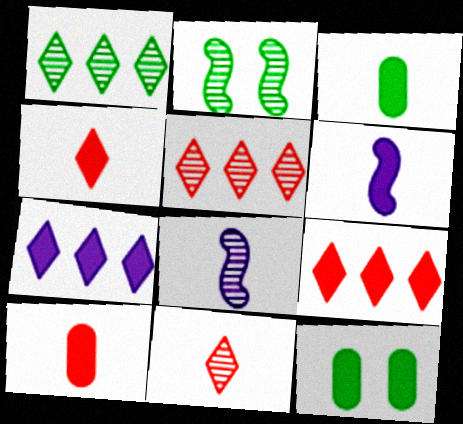[[3, 4, 6], 
[6, 9, 12]]